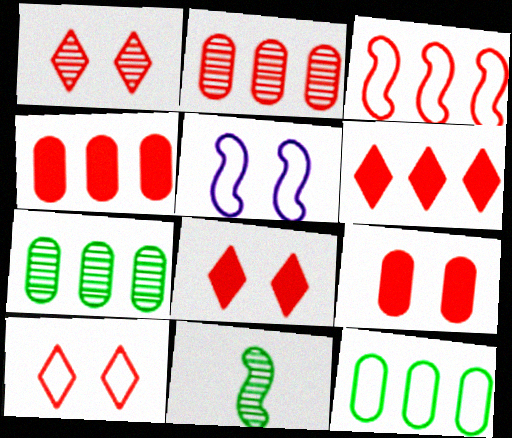[[1, 8, 10], 
[2, 3, 6]]